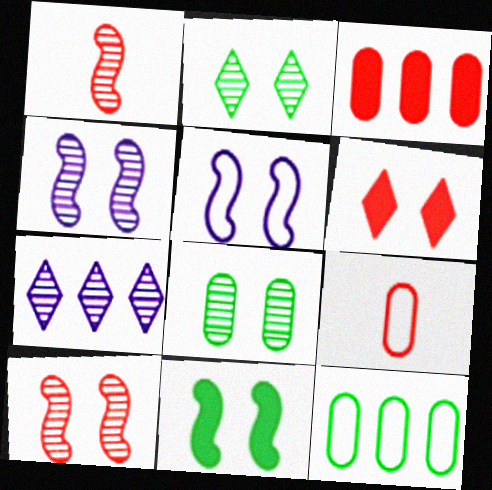[[1, 7, 8], 
[5, 6, 8], 
[5, 10, 11], 
[7, 9, 11]]